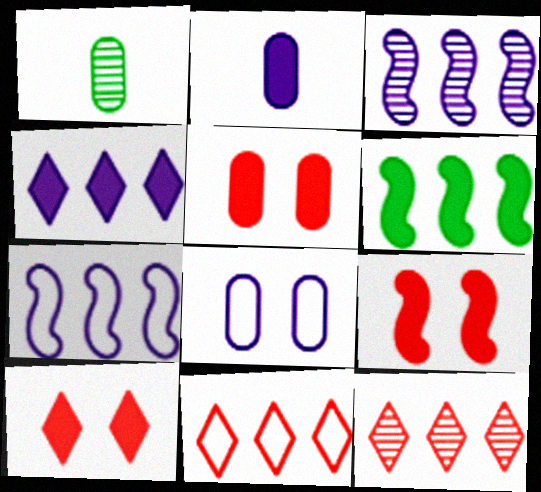[[1, 7, 10], 
[2, 6, 10], 
[5, 9, 10]]